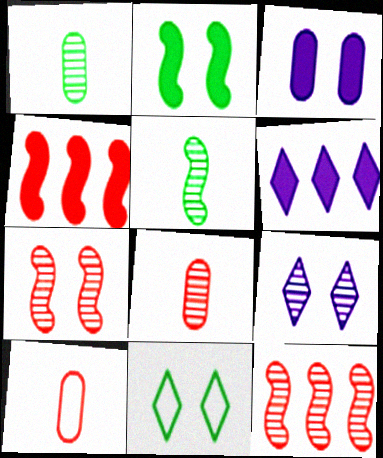[[1, 9, 12], 
[3, 7, 11]]